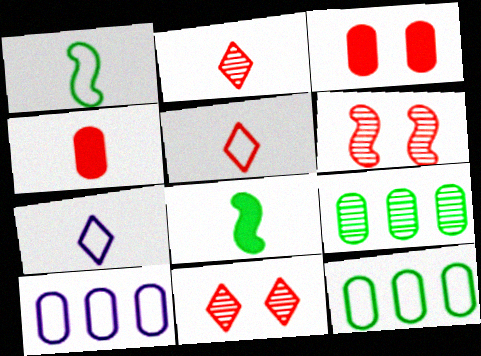[[8, 10, 11]]